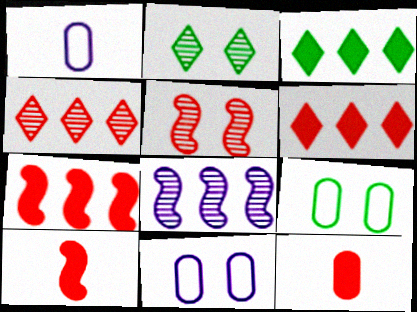[[1, 2, 7], 
[1, 3, 5]]